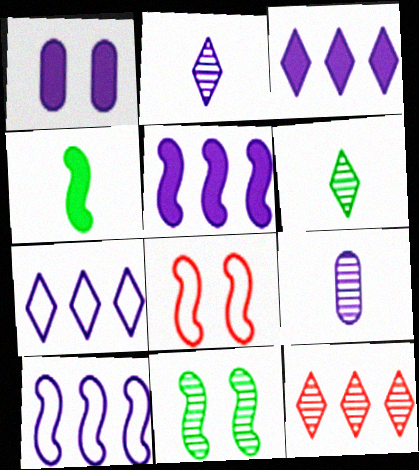[[1, 2, 10], 
[9, 11, 12]]